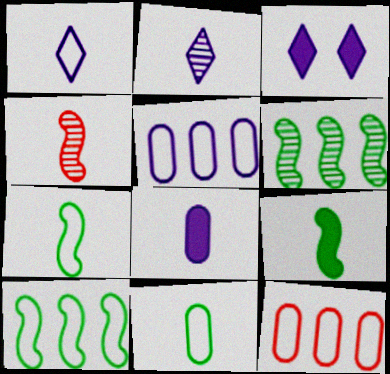[]